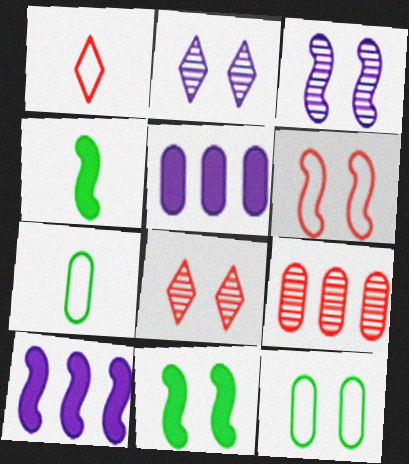[[3, 6, 11], 
[7, 8, 10]]